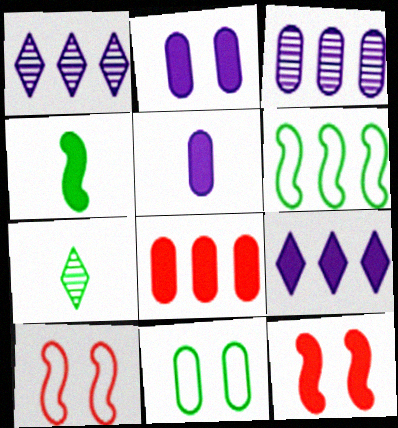[[1, 6, 8]]